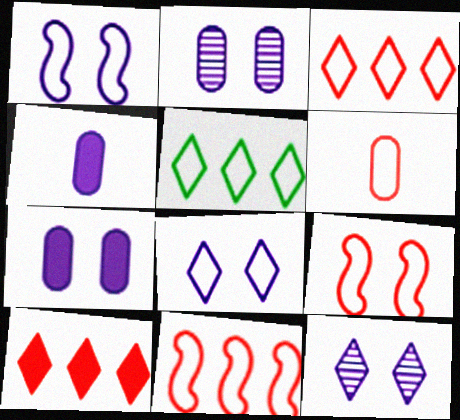[[1, 5, 6], 
[1, 7, 12], 
[3, 6, 9]]